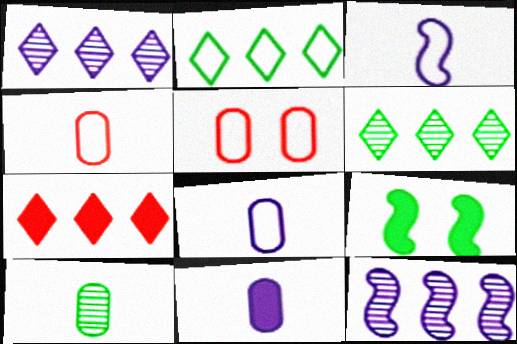[[1, 2, 7], 
[1, 4, 9], 
[2, 3, 5], 
[2, 9, 10], 
[4, 10, 11], 
[7, 9, 11]]